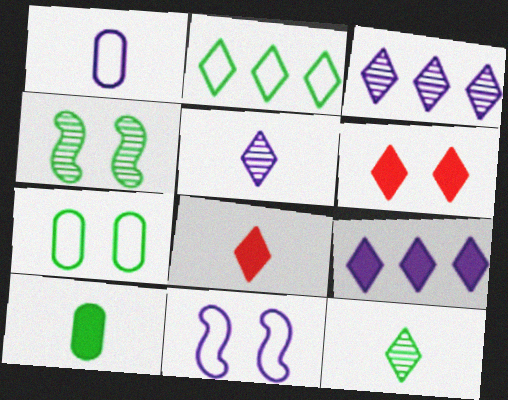[[2, 4, 10], 
[2, 5, 6]]